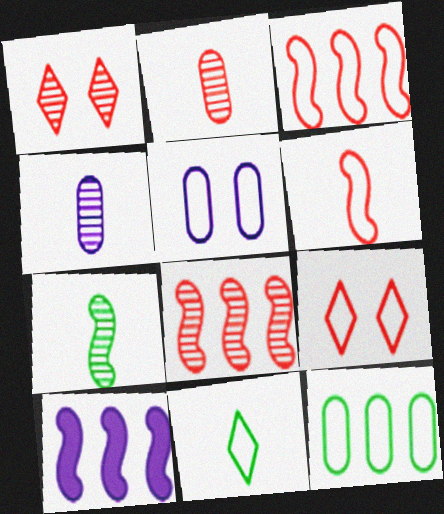[[1, 2, 8], 
[3, 5, 11]]